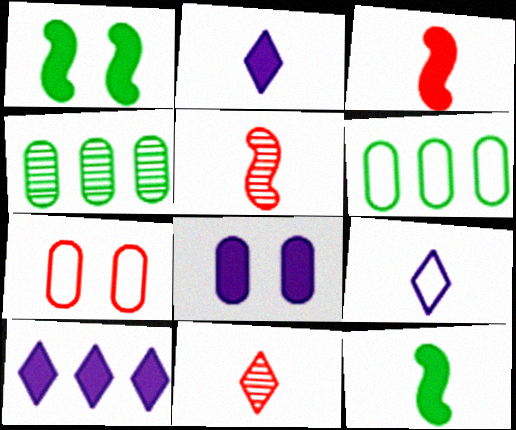[]